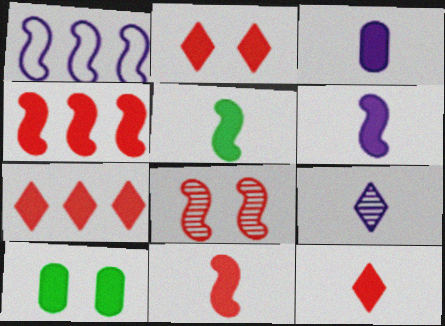[[1, 5, 8], 
[2, 7, 12], 
[3, 5, 12], 
[5, 6, 11], 
[6, 7, 10]]